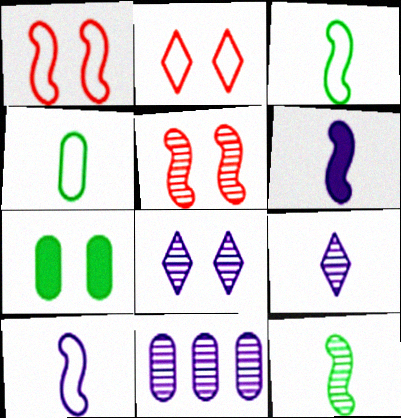[[1, 7, 8]]